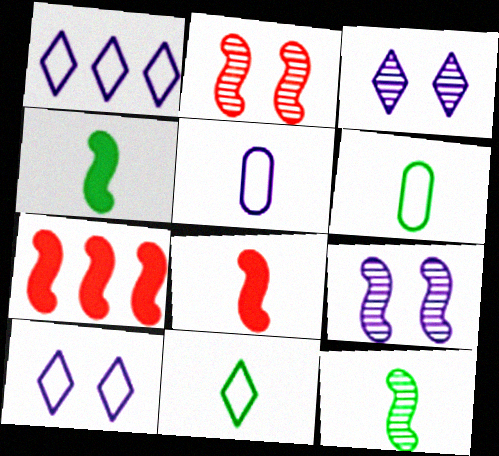[[3, 6, 7]]